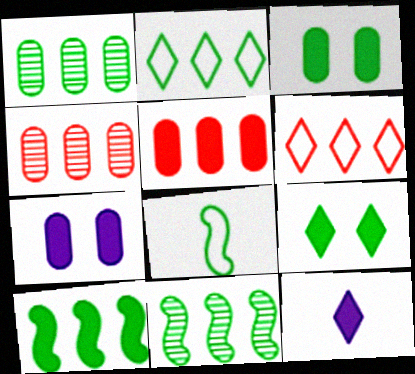[[1, 2, 10], 
[1, 8, 9]]